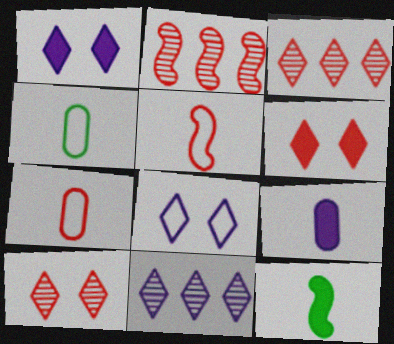[[1, 2, 4], 
[2, 6, 7]]